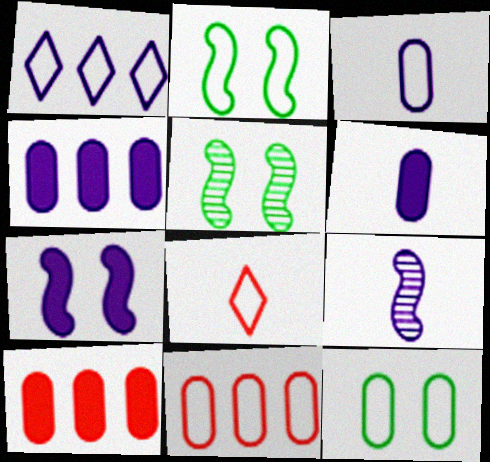[[3, 11, 12], 
[4, 5, 8]]